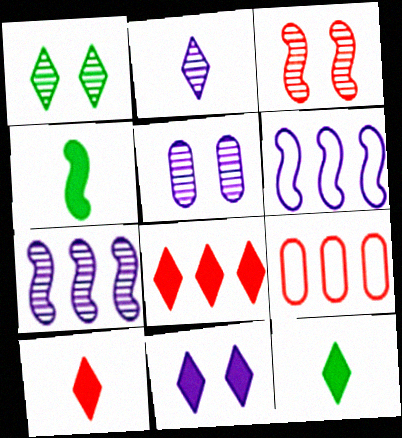[[1, 3, 5], 
[2, 5, 7], 
[3, 4, 6], 
[3, 9, 10], 
[8, 11, 12]]